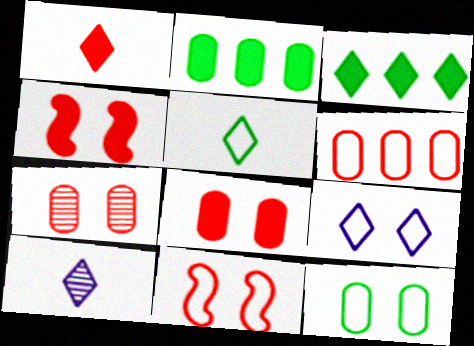[[1, 5, 10], 
[2, 10, 11], 
[9, 11, 12]]